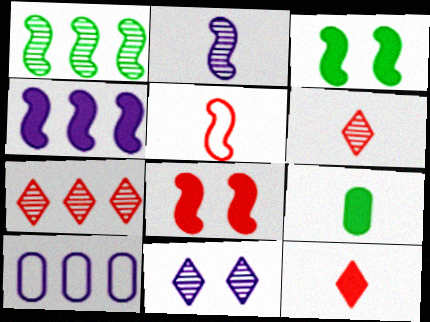[[3, 6, 10]]